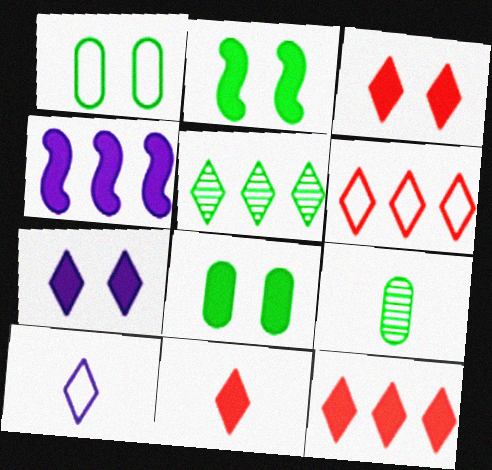[[3, 5, 10], 
[3, 11, 12], 
[4, 8, 11]]